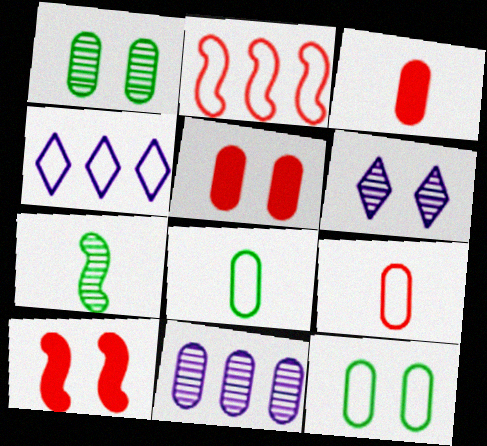[[3, 11, 12], 
[4, 5, 7], 
[5, 8, 11], 
[6, 10, 12]]